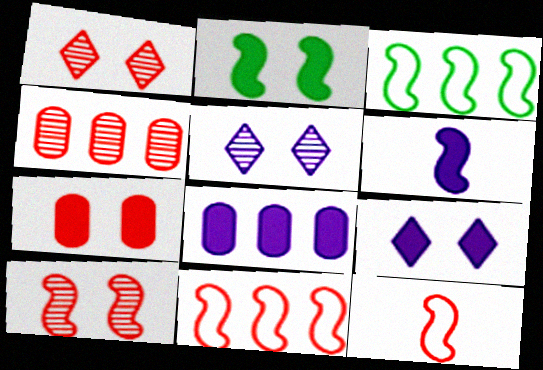[[2, 7, 9], 
[3, 6, 10], 
[6, 8, 9]]